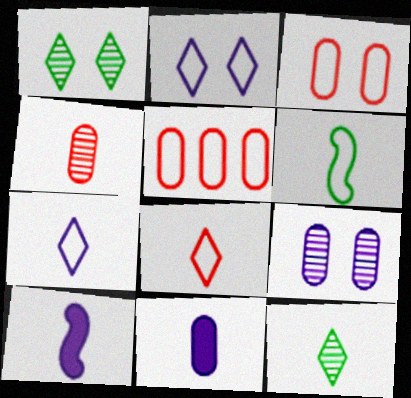[[1, 5, 10], 
[2, 5, 6]]